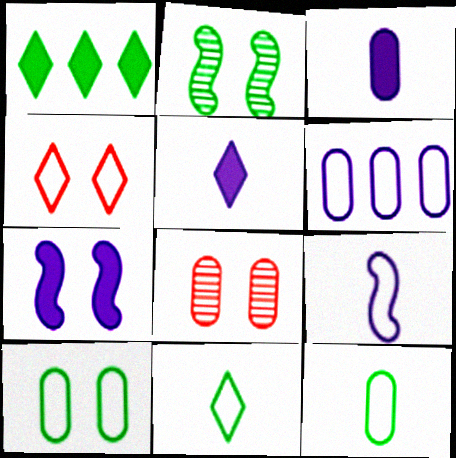[[1, 2, 12], 
[1, 8, 9]]